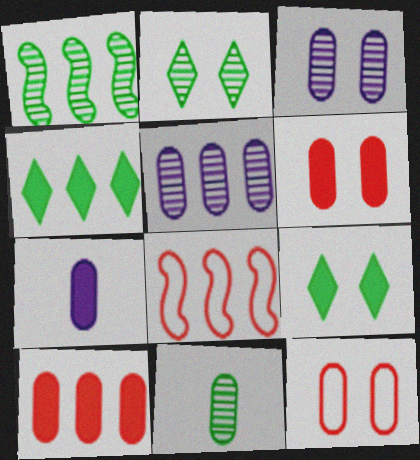[[1, 2, 11], 
[2, 7, 8], 
[4, 5, 8]]